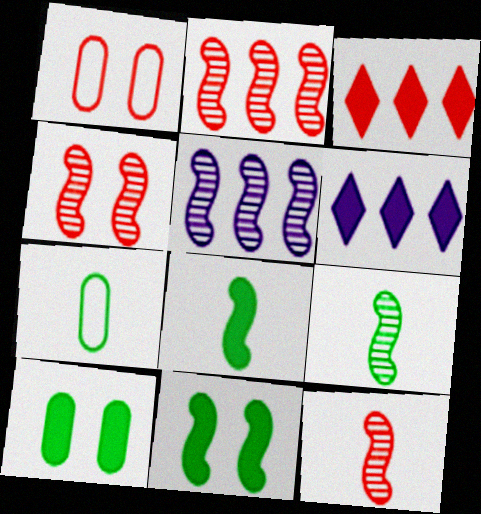[[1, 3, 12], 
[1, 6, 9], 
[2, 4, 12], 
[4, 5, 9], 
[4, 6, 7]]